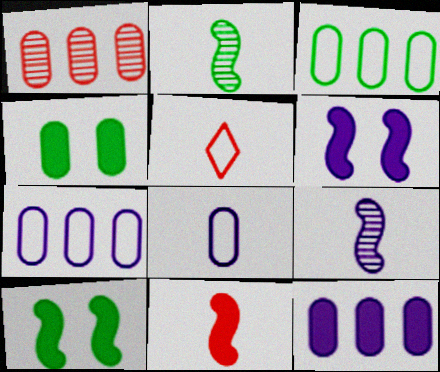[[1, 3, 12], 
[1, 4, 8]]